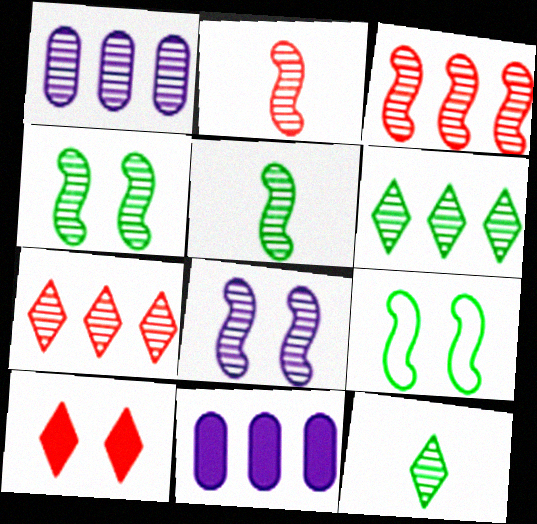[[1, 3, 6], 
[3, 5, 8]]